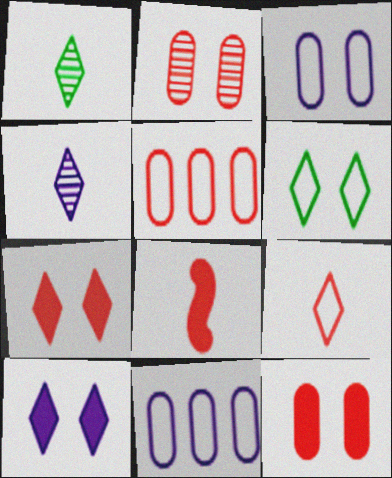[]